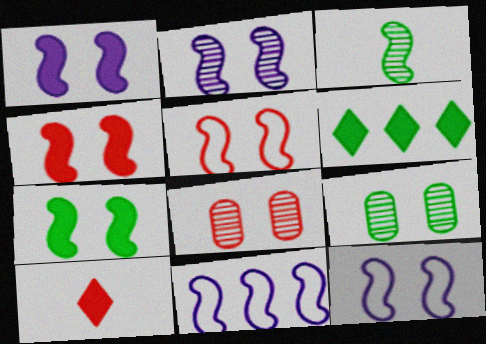[[1, 2, 12], 
[1, 4, 7], 
[2, 5, 7], 
[3, 4, 11], 
[9, 10, 11]]